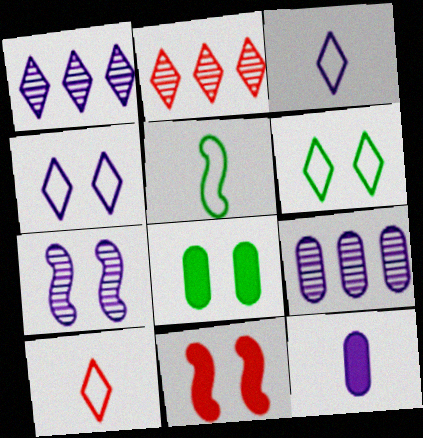[]